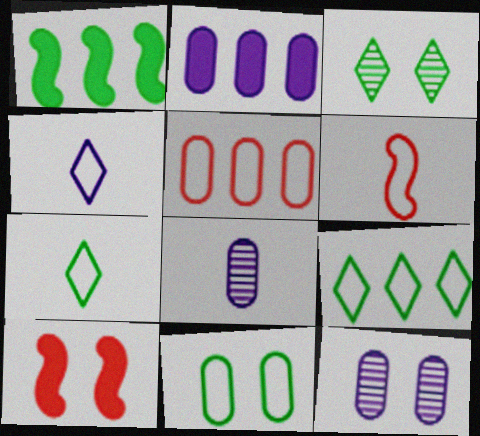[[2, 3, 6], 
[8, 9, 10]]